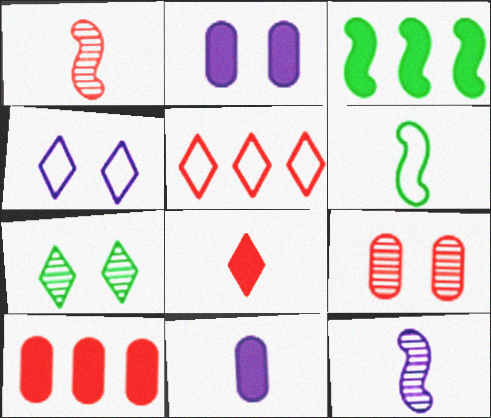[[2, 3, 8]]